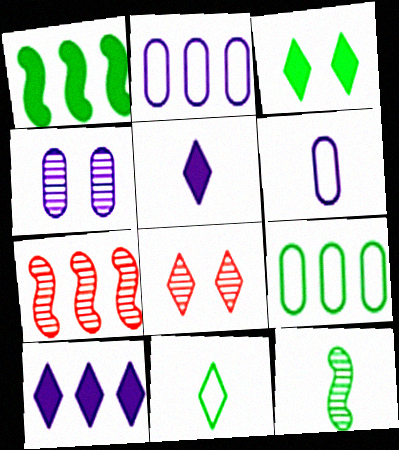[[1, 6, 8], 
[3, 6, 7], 
[3, 9, 12], 
[7, 9, 10], 
[8, 10, 11]]